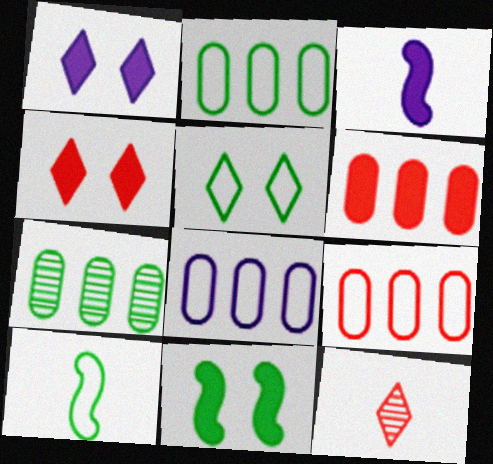[[2, 5, 10], 
[2, 8, 9], 
[6, 7, 8], 
[8, 11, 12]]